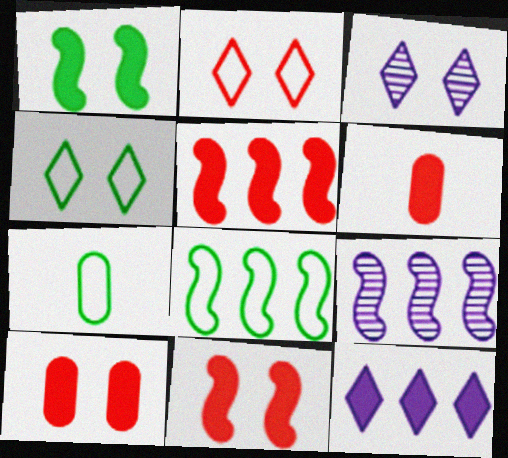[[1, 6, 12], 
[3, 5, 7], 
[3, 6, 8], 
[4, 6, 9], 
[4, 7, 8], 
[5, 8, 9]]